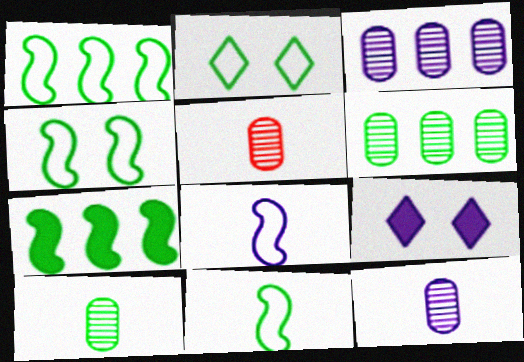[[1, 4, 11], 
[1, 5, 9], 
[2, 7, 10], 
[3, 8, 9], 
[5, 10, 12]]